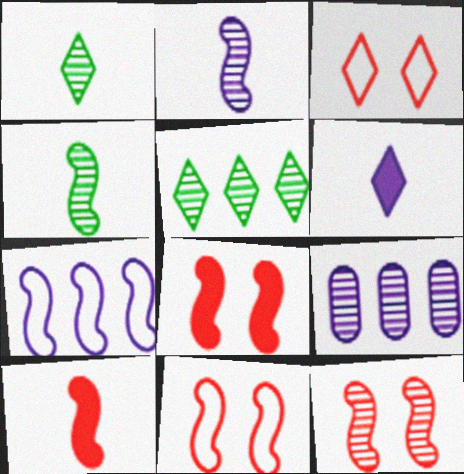[[1, 9, 12], 
[3, 5, 6], 
[4, 7, 8], 
[8, 11, 12]]